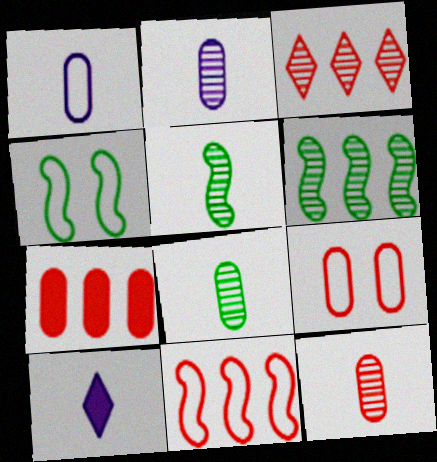[[2, 8, 12], 
[3, 7, 11], 
[6, 9, 10], 
[7, 9, 12]]